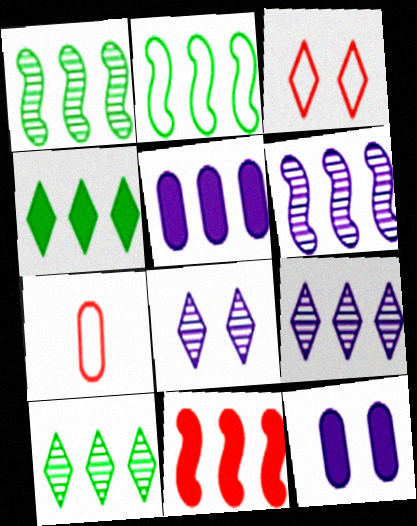[[2, 6, 11], 
[4, 5, 11]]